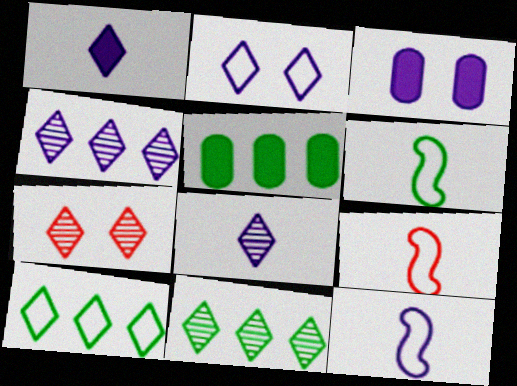[[1, 2, 4], 
[1, 7, 10], 
[3, 4, 12], 
[3, 9, 11], 
[5, 7, 12], 
[6, 9, 12], 
[7, 8, 11]]